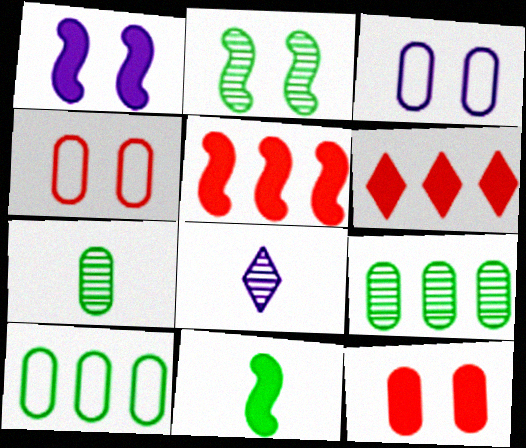[[1, 5, 11]]